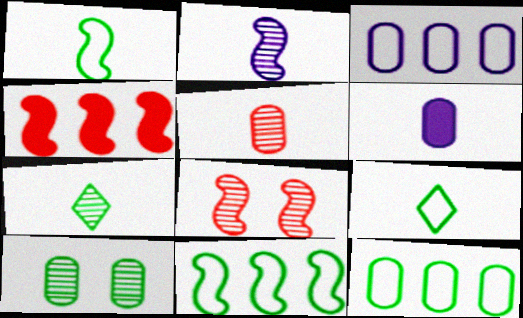[[2, 5, 7]]